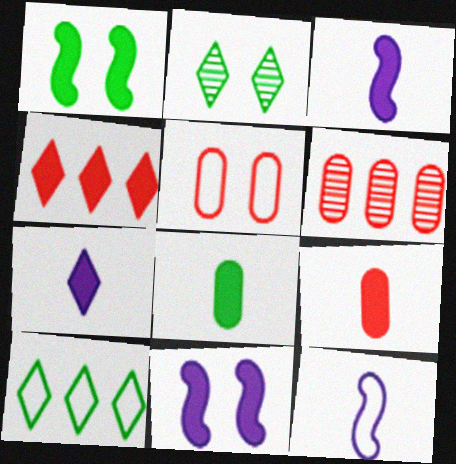[[2, 5, 11], 
[4, 8, 11], 
[5, 6, 9], 
[5, 10, 12]]